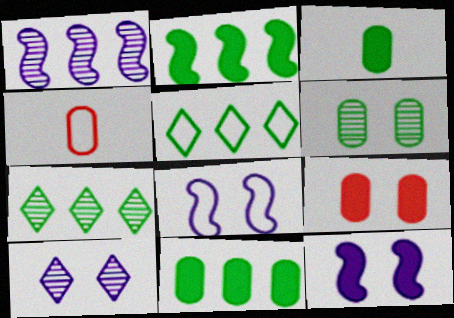[[2, 4, 10], 
[4, 5, 8], 
[4, 7, 12]]